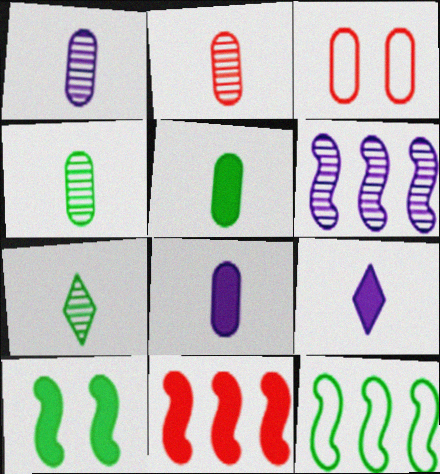[[1, 2, 4], 
[6, 11, 12]]